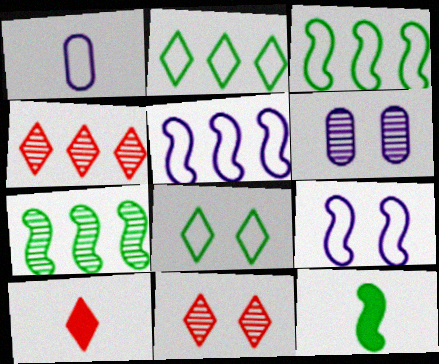[[3, 6, 10]]